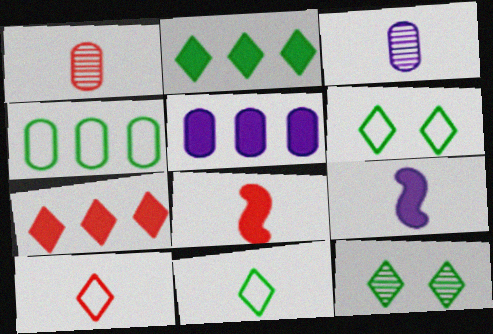[[1, 8, 10], 
[1, 9, 11], 
[2, 11, 12], 
[3, 8, 11]]